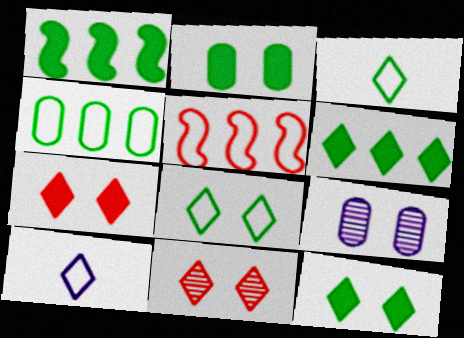[[6, 10, 11]]